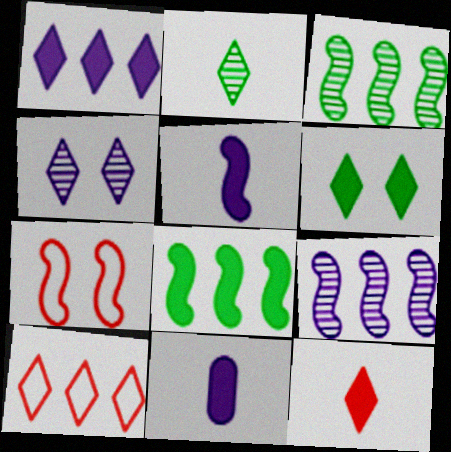[[1, 6, 12], 
[3, 5, 7]]